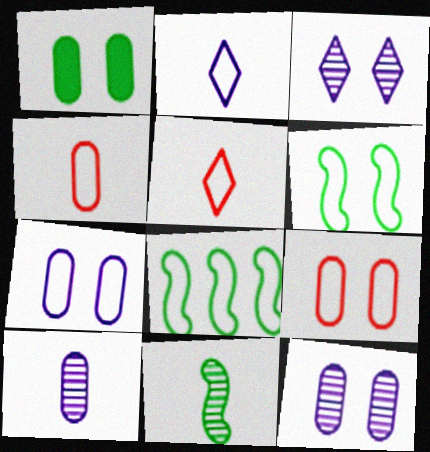[[1, 9, 12], 
[2, 8, 9], 
[5, 7, 8]]